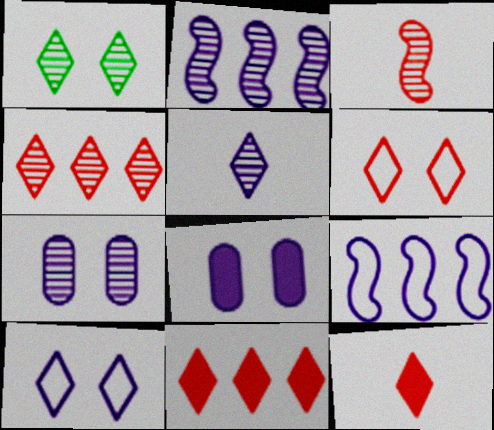[[1, 4, 5], 
[2, 5, 7], 
[4, 6, 12], 
[5, 8, 9]]